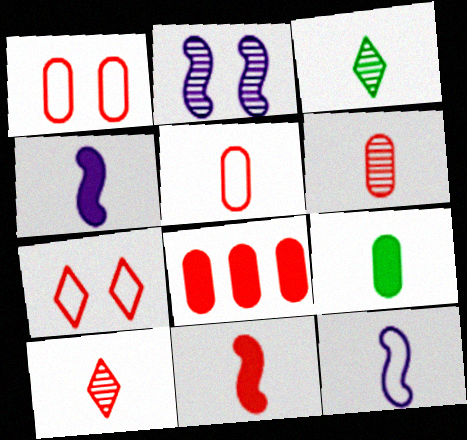[[1, 6, 8], 
[3, 4, 5], 
[5, 10, 11], 
[9, 10, 12]]